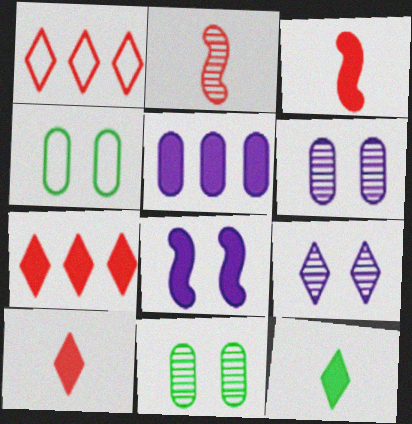[[1, 9, 12]]